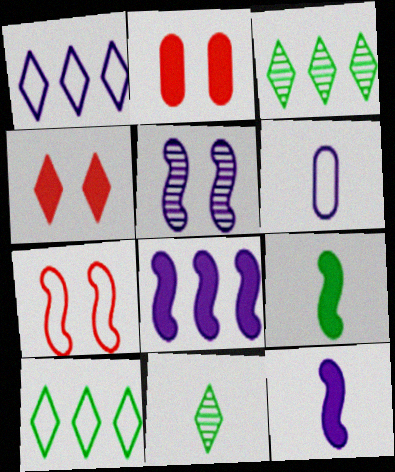[[1, 4, 11], 
[6, 7, 10]]